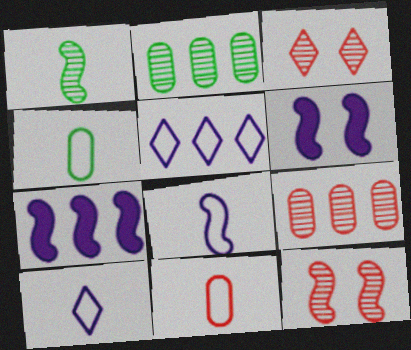[[3, 4, 7]]